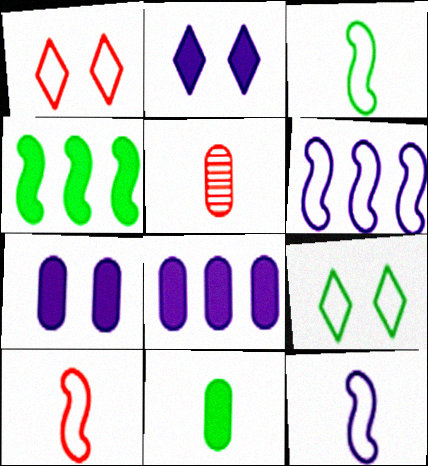[[3, 10, 12]]